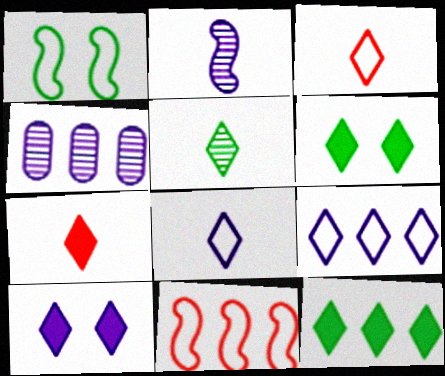[[1, 4, 7], 
[4, 11, 12], 
[5, 7, 8], 
[7, 10, 12]]